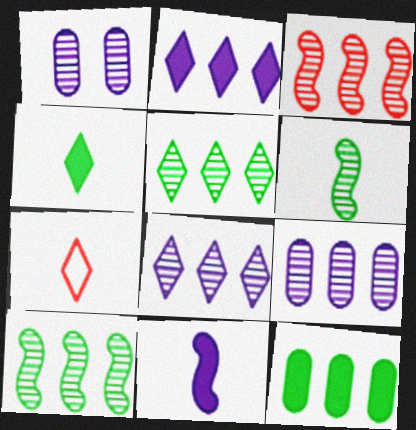[[3, 5, 9]]